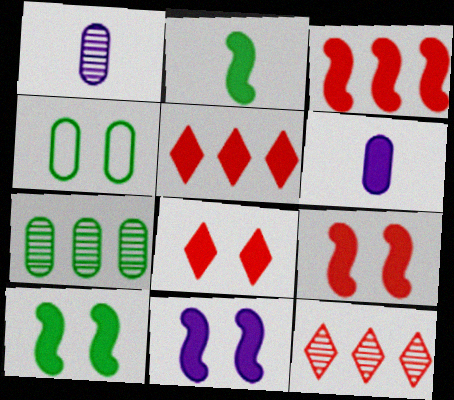[[2, 3, 11], 
[5, 6, 10], 
[9, 10, 11]]